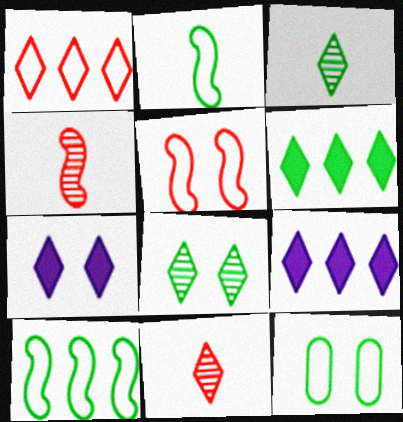[[1, 3, 7], 
[4, 9, 12]]